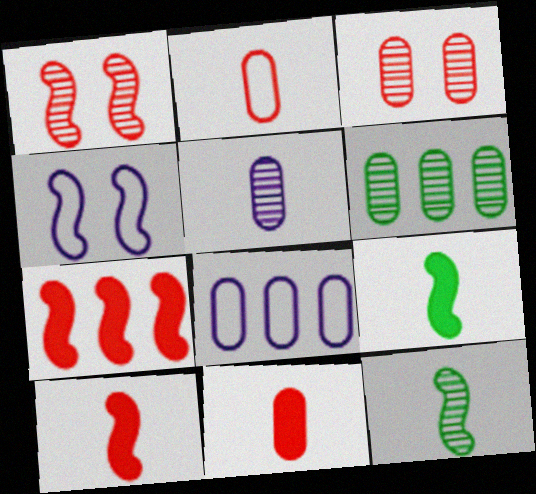[[3, 5, 6], 
[4, 7, 12]]